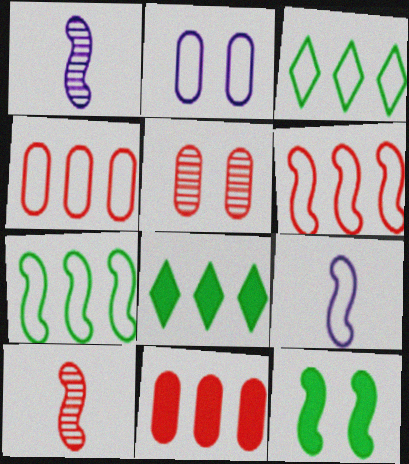[[1, 6, 12], 
[2, 8, 10], 
[5, 8, 9]]